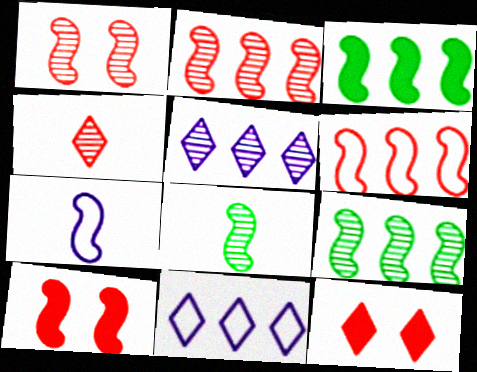[[1, 3, 7], 
[7, 9, 10]]